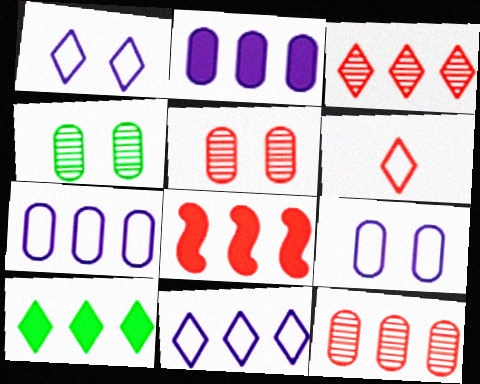[[2, 8, 10], 
[3, 10, 11], 
[5, 6, 8]]